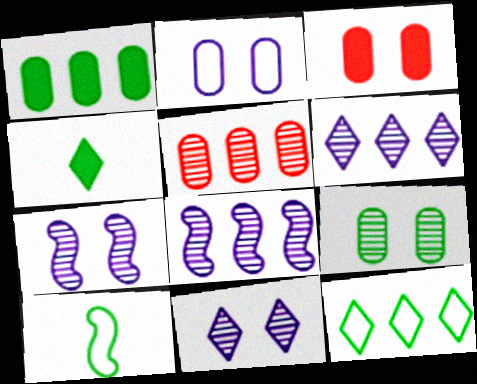[[2, 3, 9], 
[3, 6, 10]]